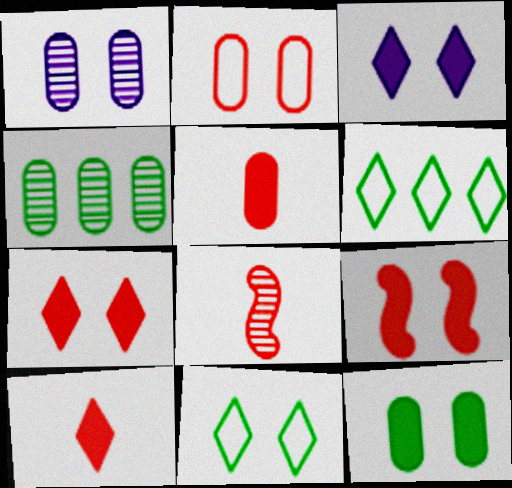[[1, 2, 12], 
[1, 9, 11], 
[3, 9, 12]]